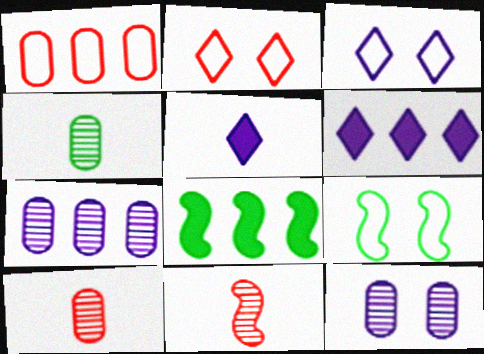[[3, 8, 10], 
[6, 9, 10]]